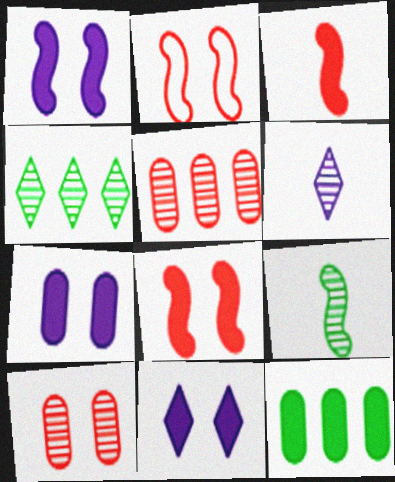[[1, 7, 11], 
[2, 6, 12], 
[3, 11, 12]]